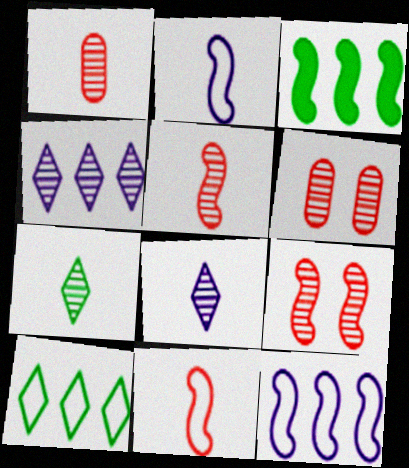[[2, 3, 9]]